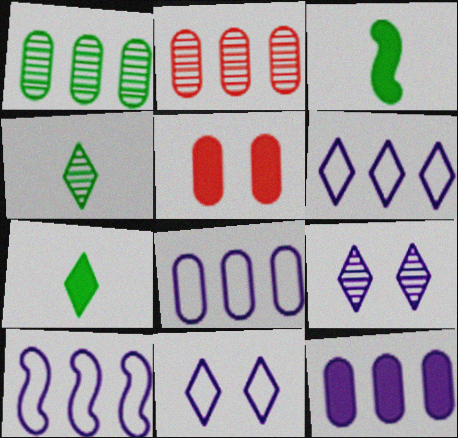[[2, 3, 11], 
[4, 5, 10], 
[6, 8, 10]]